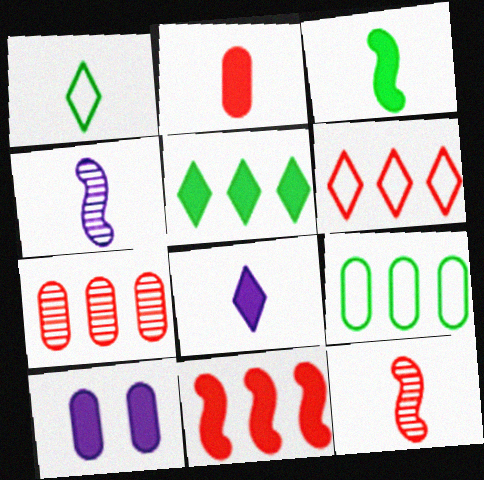[[1, 2, 4], 
[2, 3, 8], 
[6, 7, 11]]